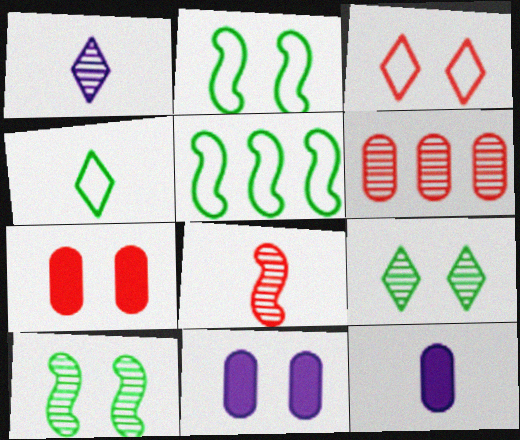[[1, 5, 7], 
[1, 6, 10], 
[3, 10, 11], 
[4, 8, 12]]